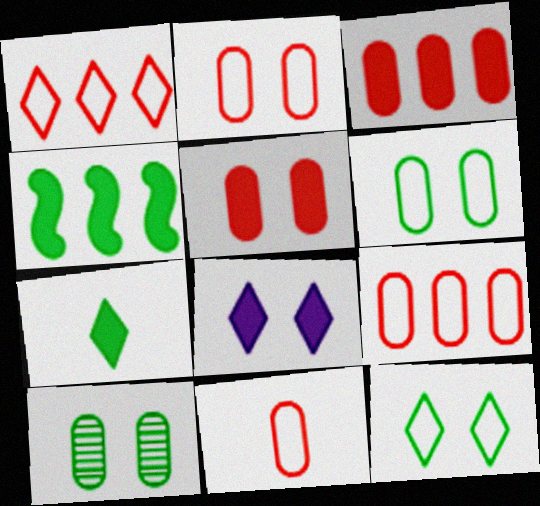[[2, 9, 11]]